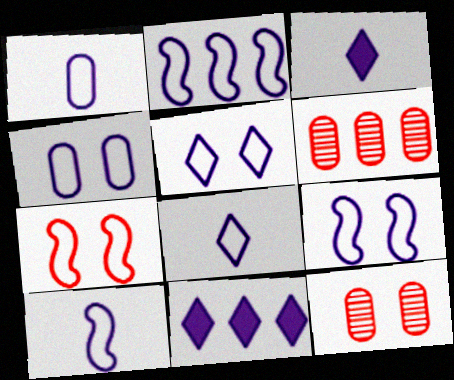[[1, 2, 5], 
[1, 8, 10], 
[2, 4, 8], 
[2, 9, 10], 
[4, 5, 9]]